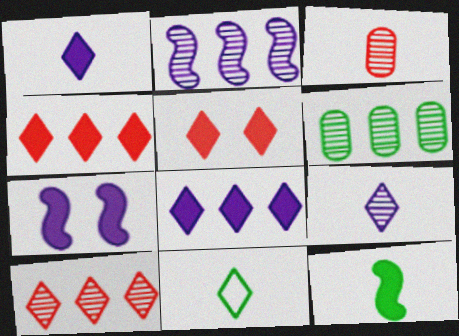[[2, 6, 10]]